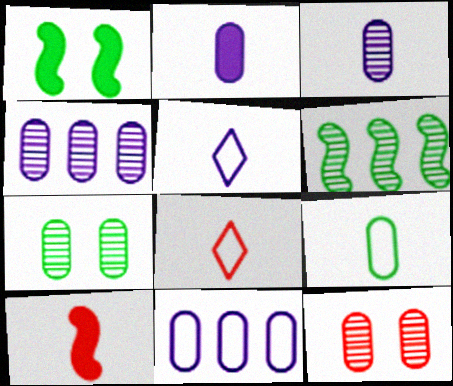[[1, 4, 8]]